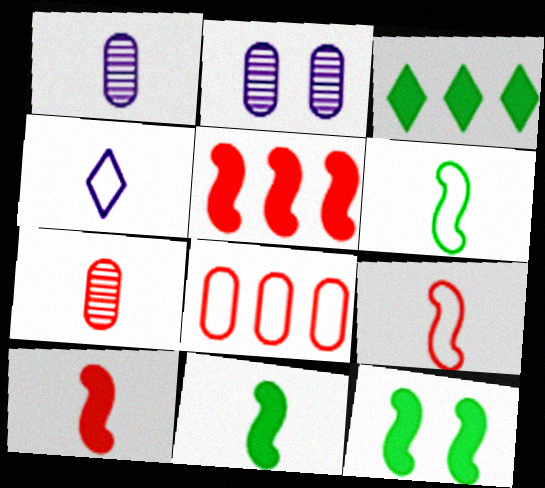[[2, 3, 9], 
[4, 7, 11]]